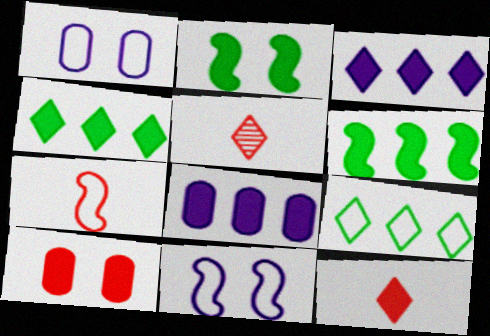[[1, 5, 6], 
[1, 7, 9], 
[2, 8, 12]]